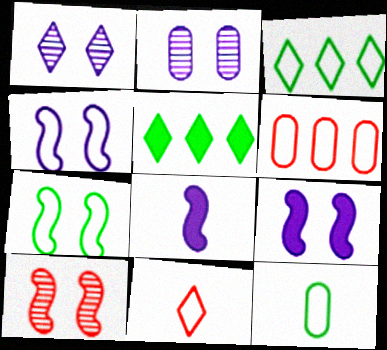[[1, 5, 11], 
[3, 7, 12], 
[7, 9, 10]]